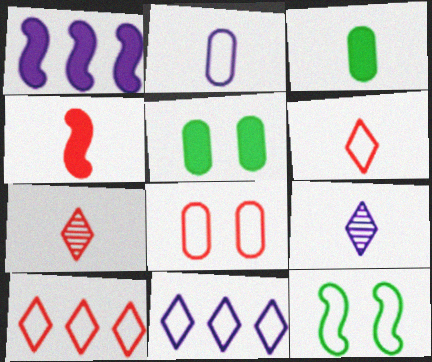[[2, 10, 12]]